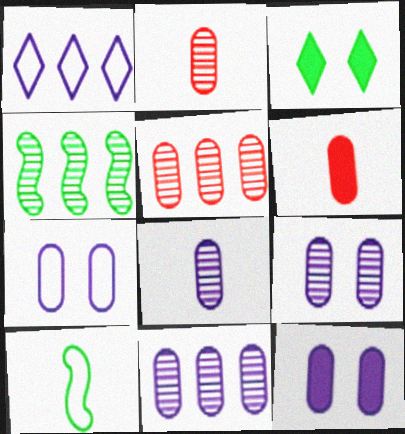[[7, 9, 12], 
[8, 9, 11]]